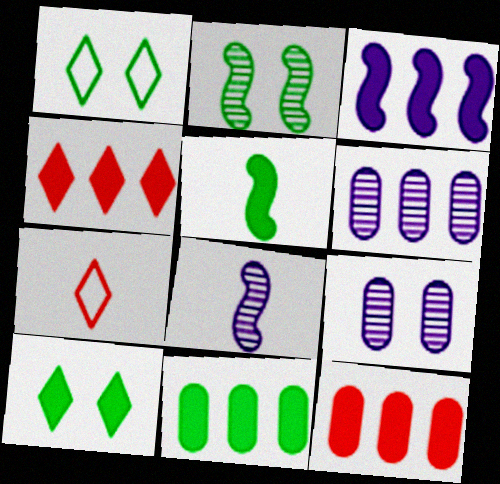[[1, 8, 12], 
[3, 4, 11], 
[5, 10, 11]]